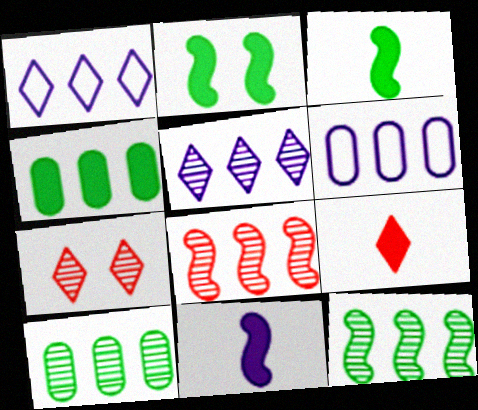[[1, 4, 8], 
[3, 6, 7], 
[5, 8, 10]]